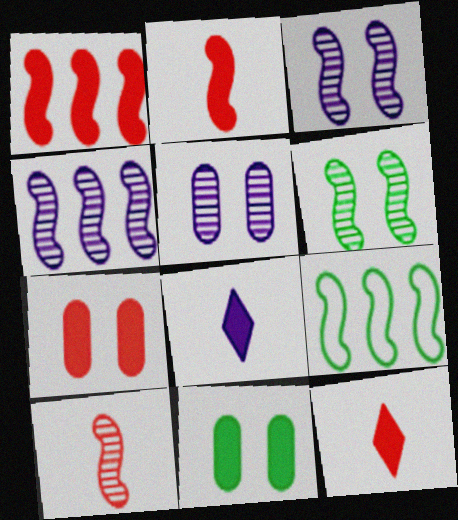[[1, 4, 9], 
[1, 7, 12], 
[1, 8, 11], 
[2, 3, 9], 
[4, 6, 10], 
[5, 9, 12]]